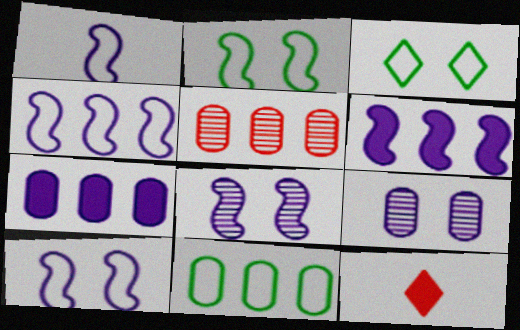[[1, 4, 10], 
[1, 6, 8], 
[5, 7, 11], 
[8, 11, 12]]